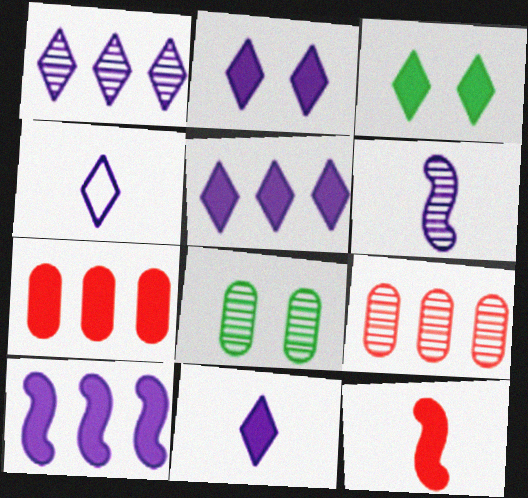[[1, 2, 4], 
[2, 5, 11]]